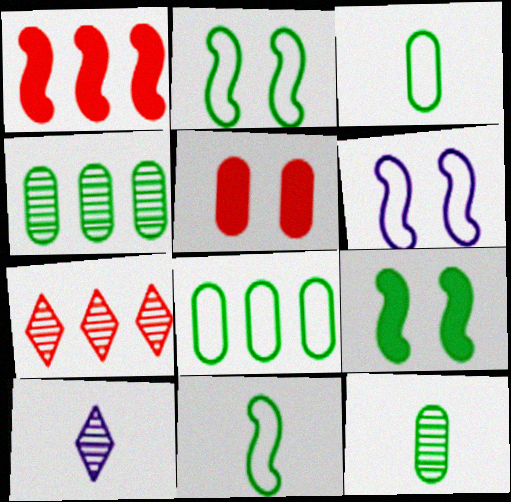[]